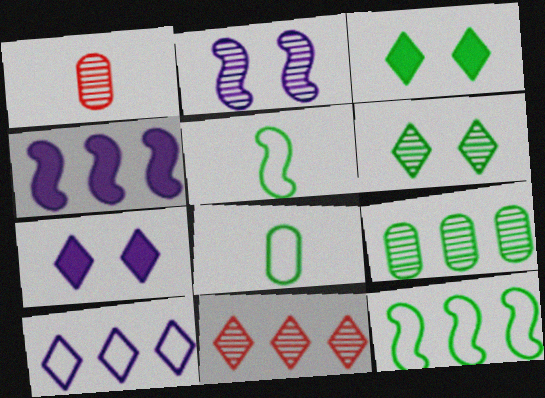[[1, 7, 12], 
[3, 5, 9]]